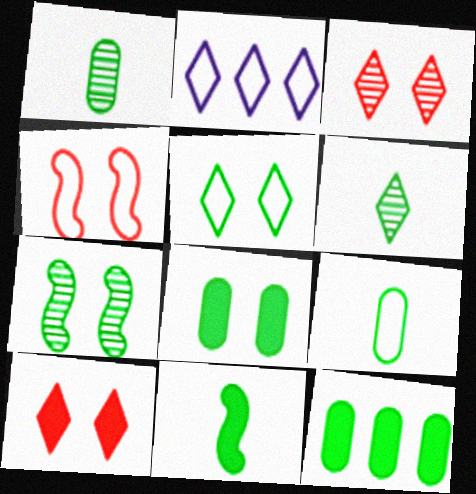[[2, 4, 9], 
[2, 6, 10], 
[5, 7, 8], 
[6, 9, 11]]